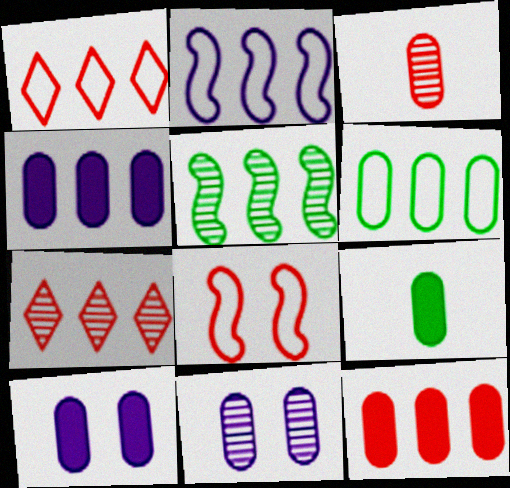[[1, 2, 6], 
[1, 4, 5], 
[3, 6, 10], 
[9, 10, 12]]